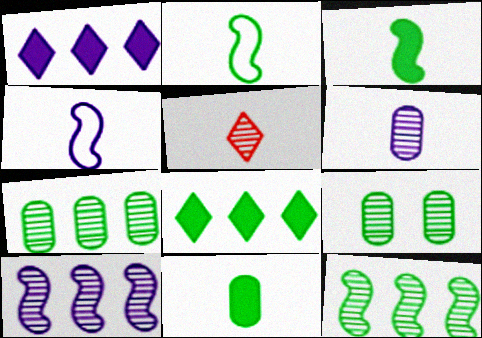[[2, 8, 9], 
[4, 5, 11], 
[5, 9, 10]]